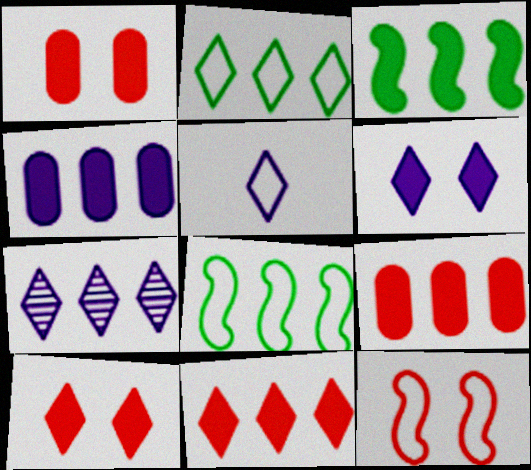[[2, 7, 11], 
[3, 4, 11], 
[5, 6, 7], 
[7, 8, 9]]